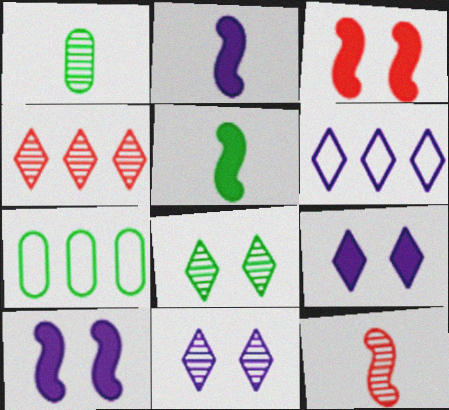[[1, 3, 6], 
[5, 7, 8], 
[7, 9, 12]]